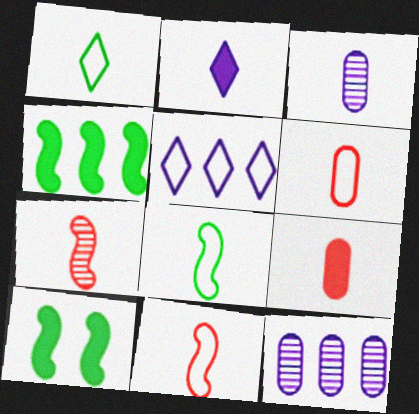[]